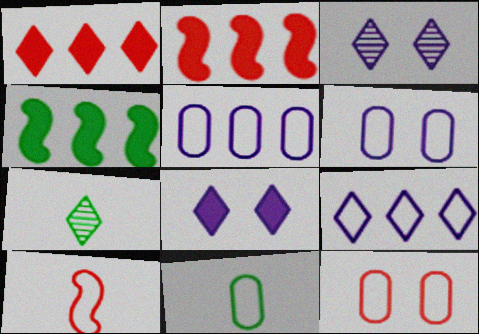[[2, 3, 11], 
[2, 6, 7], 
[5, 11, 12]]